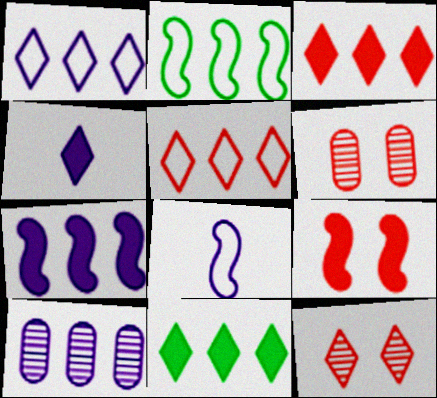[[1, 7, 10], 
[2, 3, 10], 
[2, 4, 6], 
[6, 8, 11]]